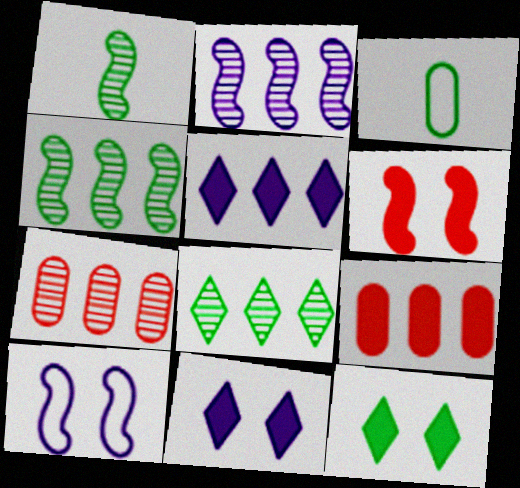[[2, 7, 8], 
[3, 4, 12]]